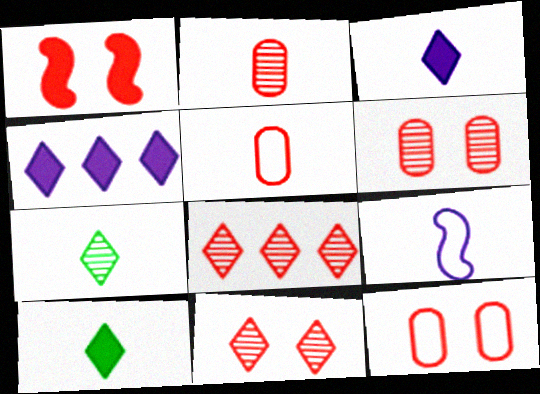[[1, 5, 8], 
[1, 11, 12], 
[2, 9, 10]]